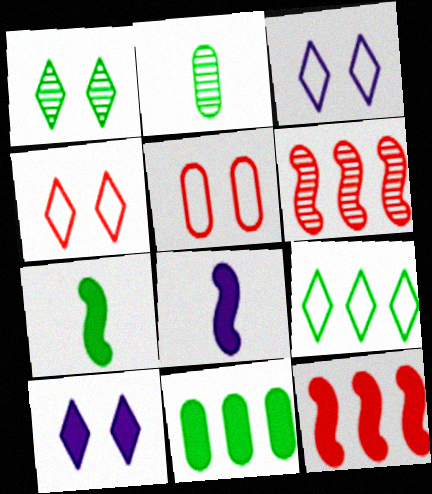[[1, 4, 10], 
[2, 3, 12]]